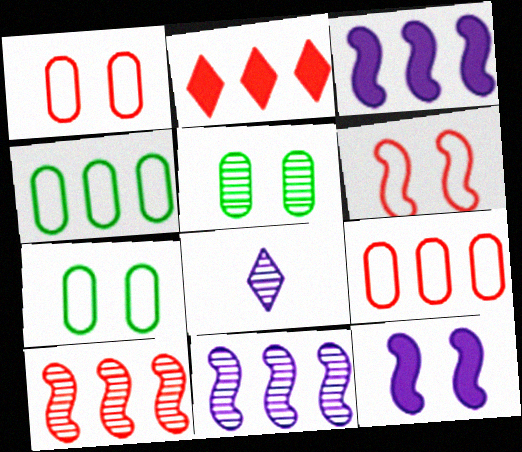[[2, 4, 11], 
[2, 9, 10], 
[5, 8, 10]]